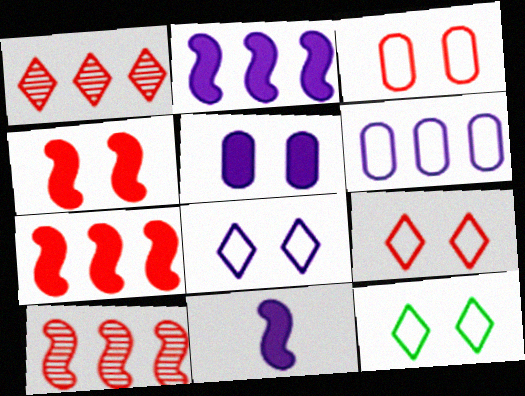[[8, 9, 12]]